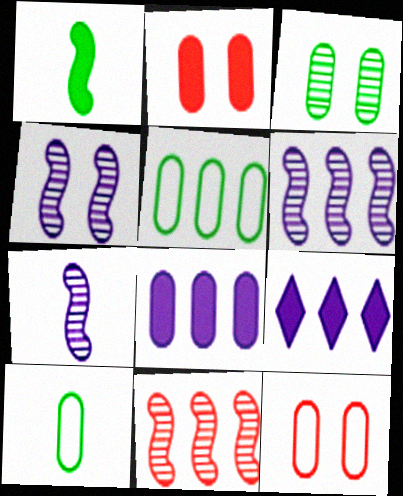[[1, 2, 9], 
[4, 6, 7], 
[5, 9, 11]]